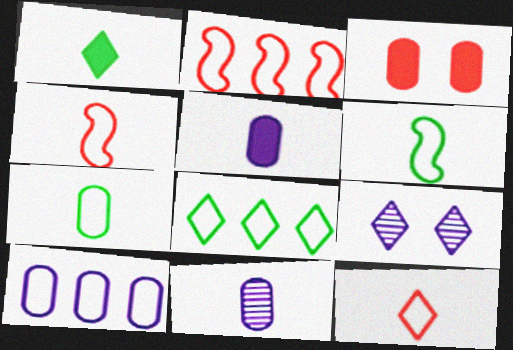[[1, 4, 11], 
[2, 8, 10]]